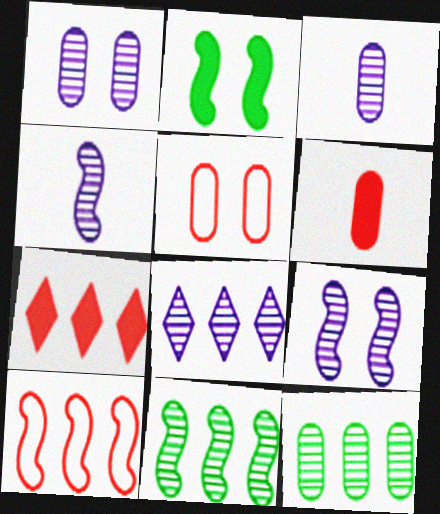[[1, 4, 8], 
[2, 4, 10], 
[3, 8, 9]]